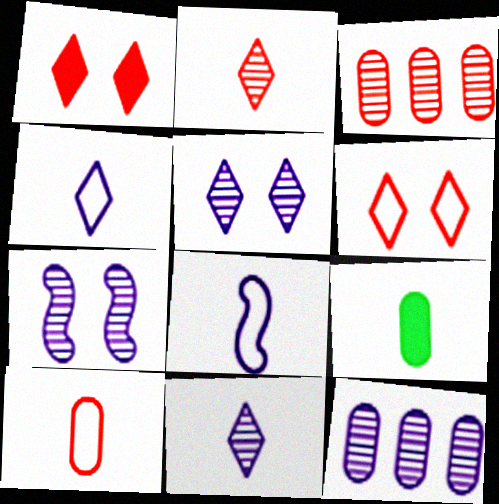[[2, 8, 9], 
[7, 11, 12]]